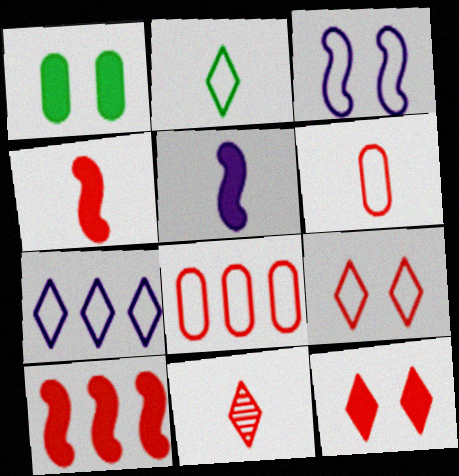[[2, 3, 8], 
[2, 7, 9], 
[4, 6, 11]]